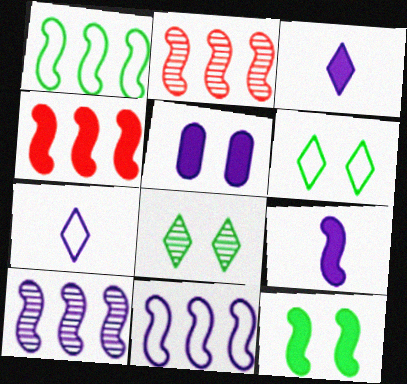[[1, 4, 10], 
[4, 9, 12], 
[5, 7, 10]]